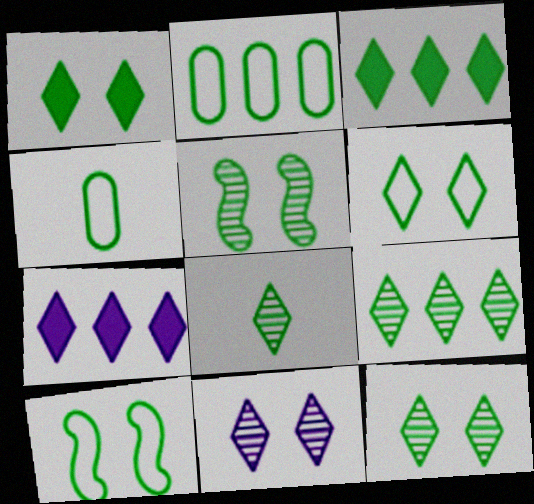[[1, 6, 12], 
[3, 4, 5], 
[3, 6, 8], 
[8, 9, 12]]